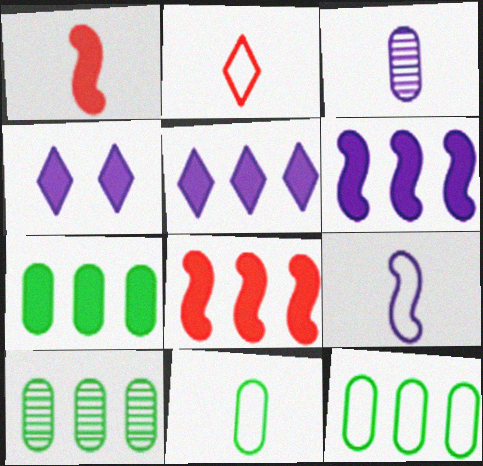[[1, 4, 7], 
[2, 9, 11], 
[5, 7, 8], 
[7, 10, 12]]